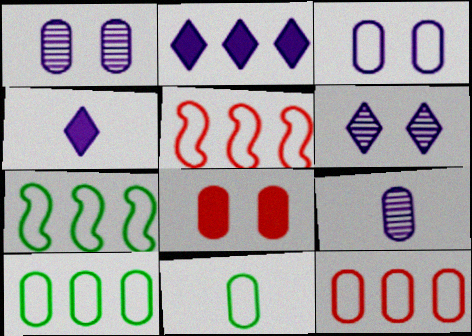[[3, 11, 12], 
[8, 9, 10]]